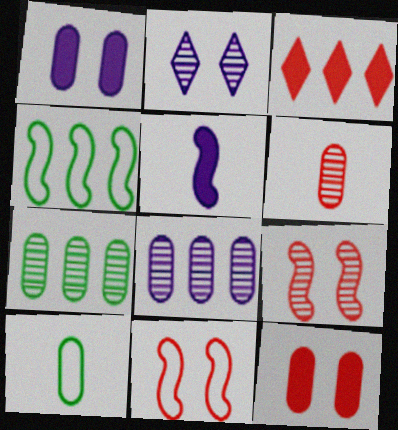[[3, 4, 8], 
[3, 6, 11], 
[4, 5, 9], 
[8, 10, 12]]